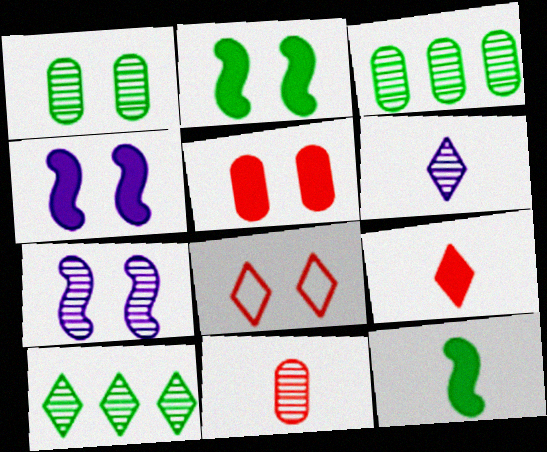[[1, 4, 8], 
[7, 10, 11]]